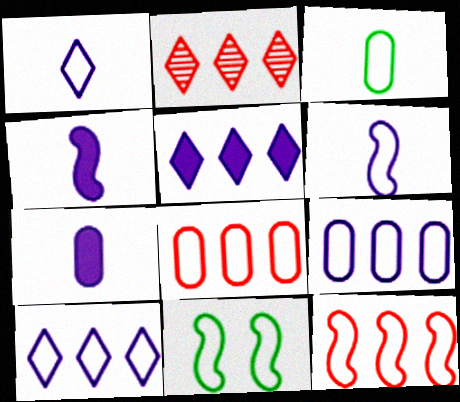[[1, 8, 11], 
[2, 7, 11], 
[6, 11, 12]]